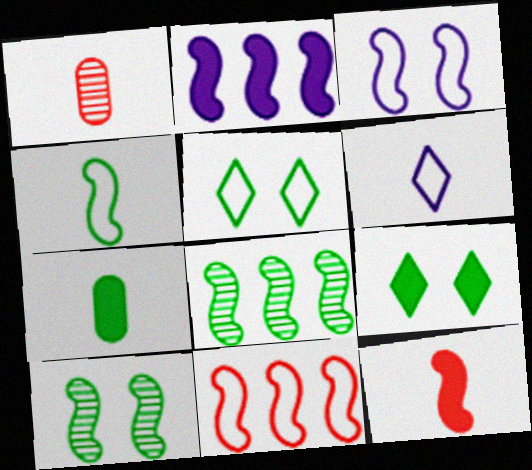[[1, 2, 5], 
[2, 8, 11], 
[3, 4, 11], 
[3, 8, 12], 
[5, 7, 8]]